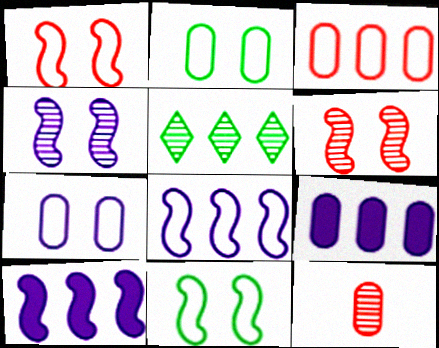[[2, 9, 12], 
[3, 5, 10], 
[4, 5, 12]]